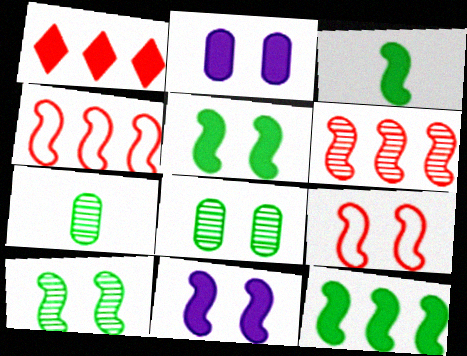[[1, 2, 3], 
[3, 5, 12], 
[9, 10, 11]]